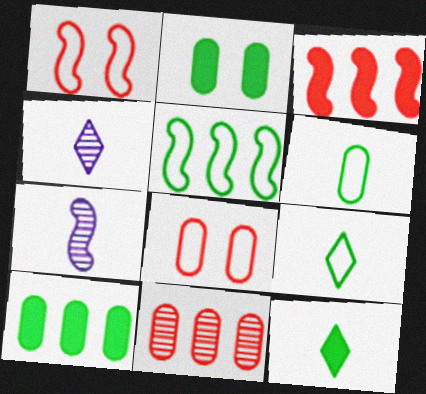[[1, 4, 10]]